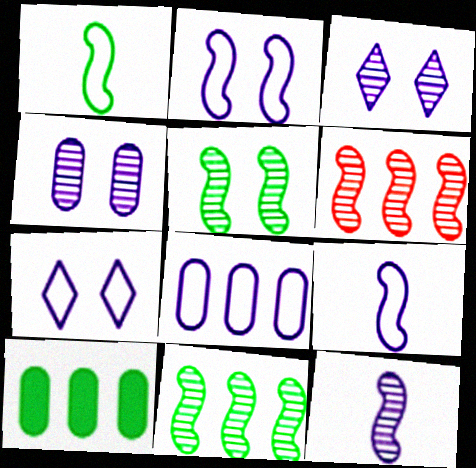[[5, 6, 12], 
[7, 8, 9]]